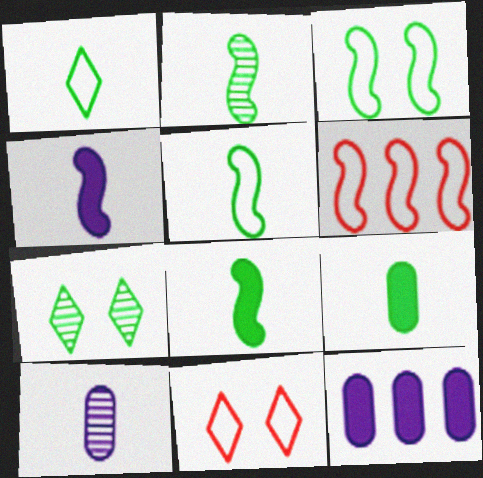[[1, 2, 9], 
[2, 5, 8], 
[2, 11, 12]]